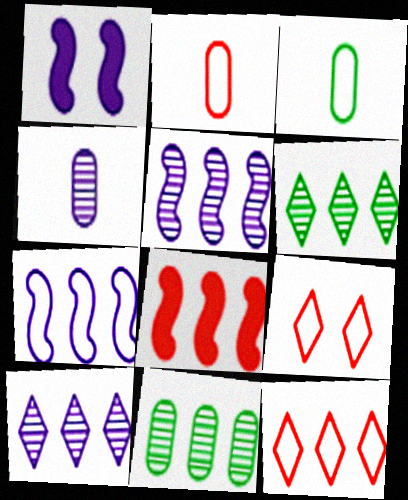[[1, 2, 6], 
[3, 7, 9]]